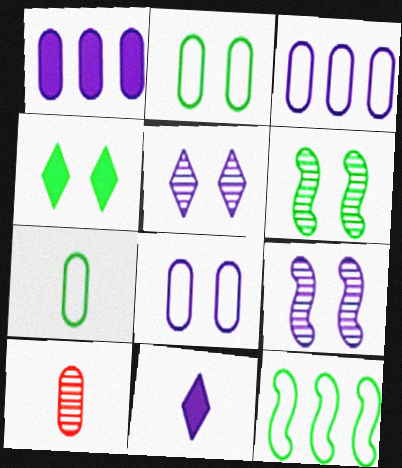[[1, 2, 10], 
[2, 4, 6], 
[3, 9, 11]]